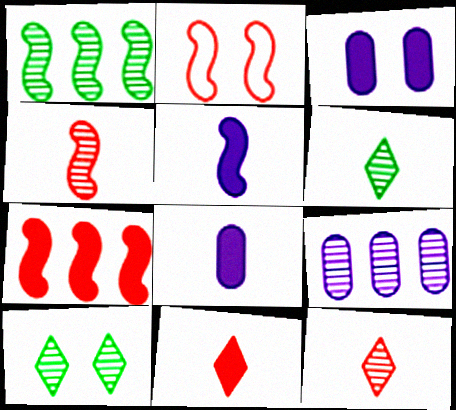[[1, 2, 5], 
[2, 3, 10], 
[2, 4, 7], 
[4, 9, 10]]